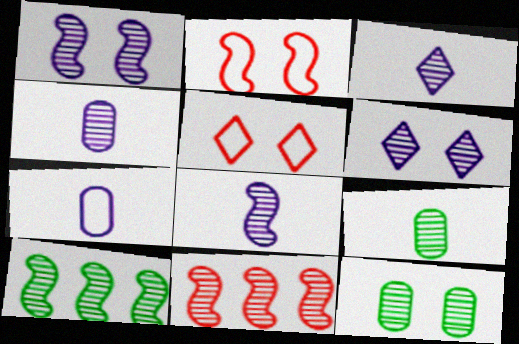[[3, 4, 8], 
[3, 11, 12], 
[6, 9, 11]]